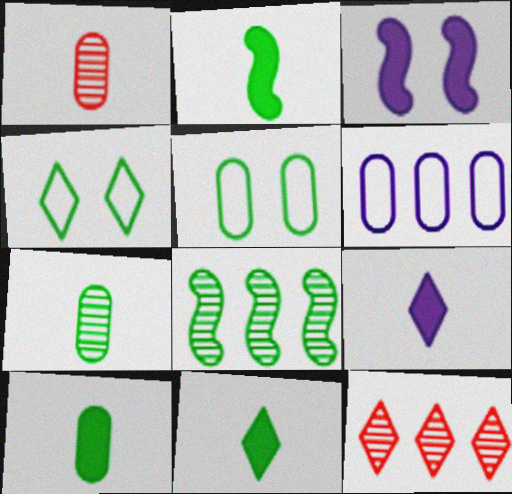[[2, 10, 11], 
[4, 8, 10], 
[4, 9, 12], 
[5, 8, 11]]